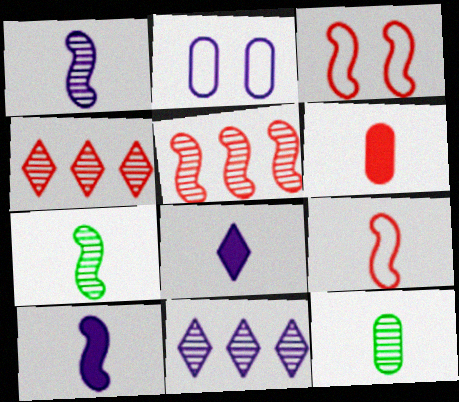[[2, 10, 11], 
[3, 4, 6], 
[7, 9, 10], 
[8, 9, 12]]